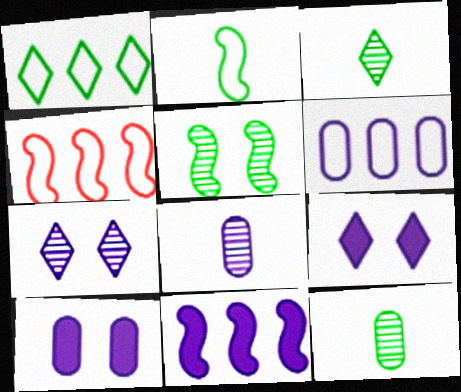[[1, 4, 6], 
[3, 4, 10], 
[4, 9, 12], 
[6, 8, 10]]